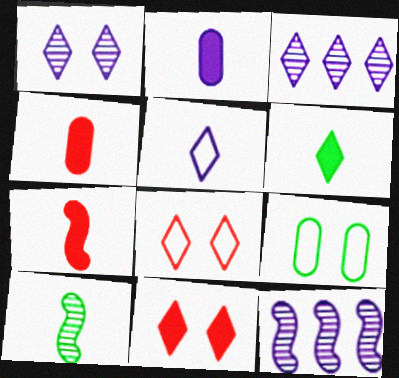[[2, 6, 7], 
[3, 6, 8], 
[3, 7, 9], 
[4, 5, 10]]